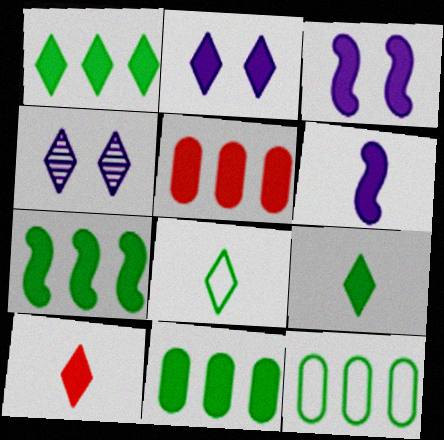[[1, 2, 10], 
[1, 7, 11], 
[3, 5, 9], 
[3, 10, 11]]